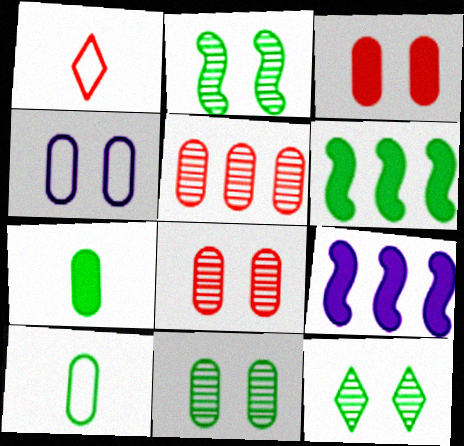[[1, 9, 11], 
[2, 11, 12], 
[3, 4, 11], 
[4, 5, 7], 
[6, 10, 12]]